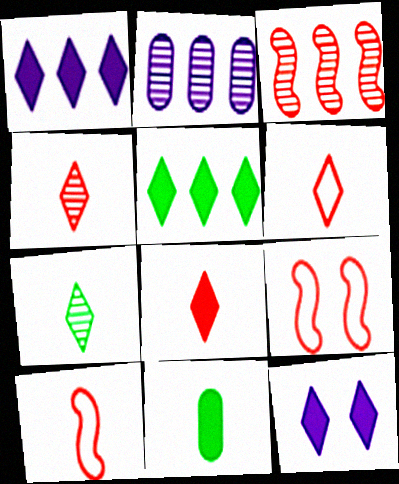[[4, 6, 8], 
[5, 8, 12]]